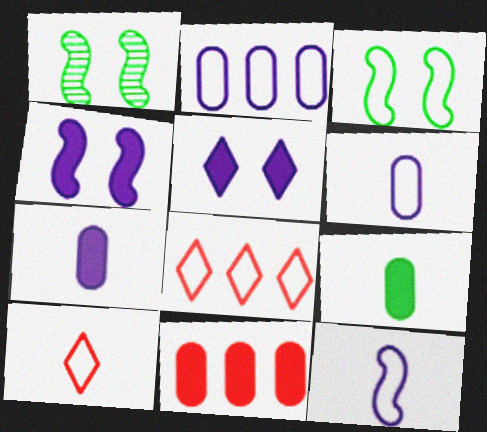[[1, 7, 8], 
[2, 3, 10], 
[3, 6, 8]]